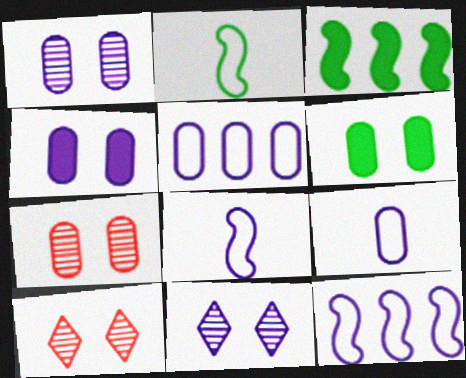[[3, 9, 10]]